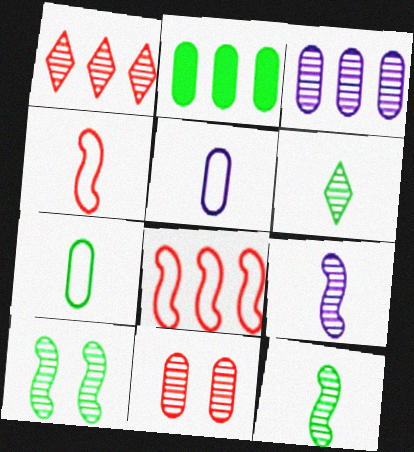[[2, 5, 11]]